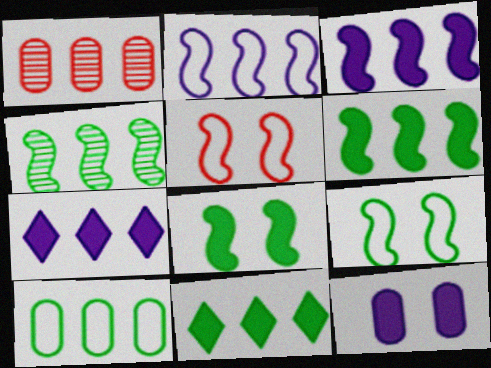[[1, 2, 11], 
[4, 10, 11]]